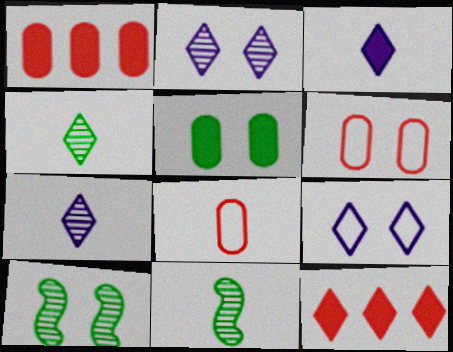[[1, 9, 11], 
[3, 8, 11], 
[4, 9, 12]]